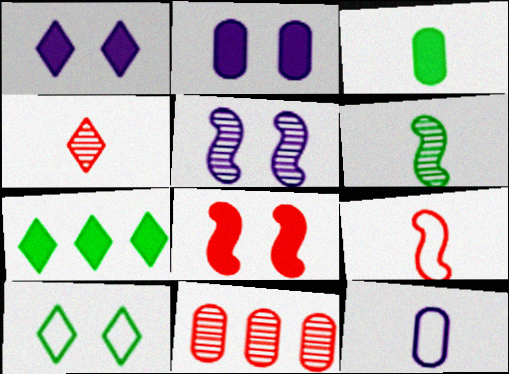[]